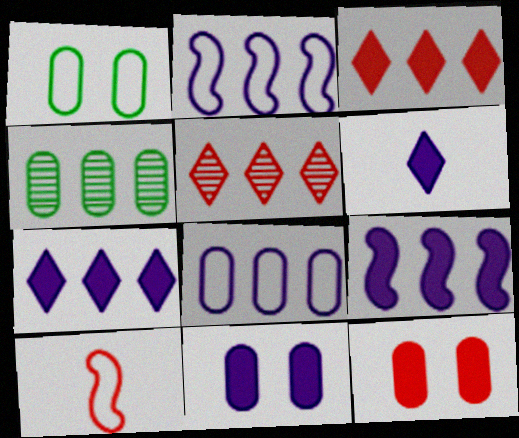[[2, 3, 4], 
[5, 10, 12], 
[6, 9, 11]]